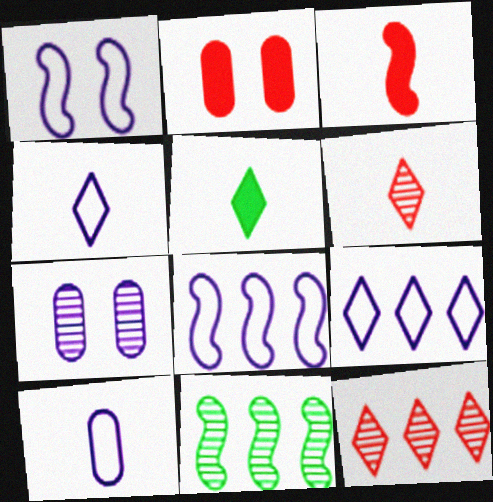[[1, 3, 11], 
[1, 9, 10], 
[2, 4, 11], 
[4, 5, 6], 
[6, 7, 11]]